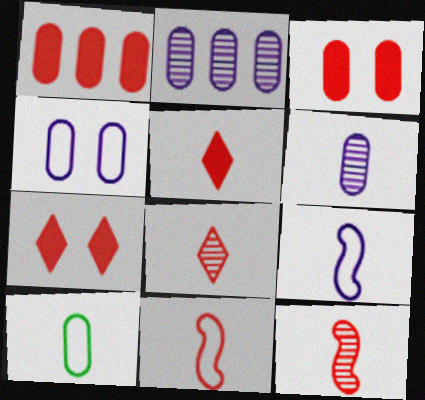[[2, 3, 10]]